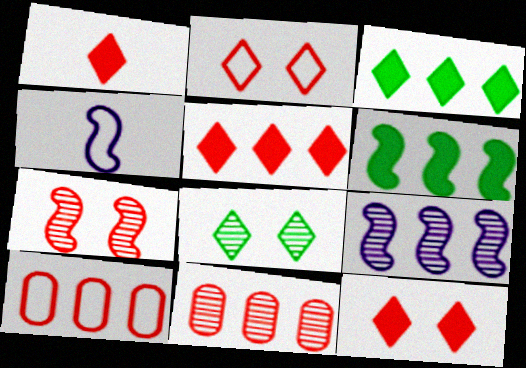[[1, 5, 12], 
[1, 7, 10], 
[3, 9, 10], 
[4, 6, 7]]